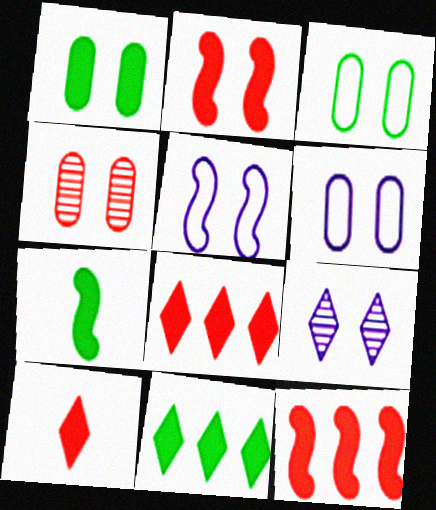[[1, 4, 6], 
[1, 7, 11], 
[2, 3, 9]]